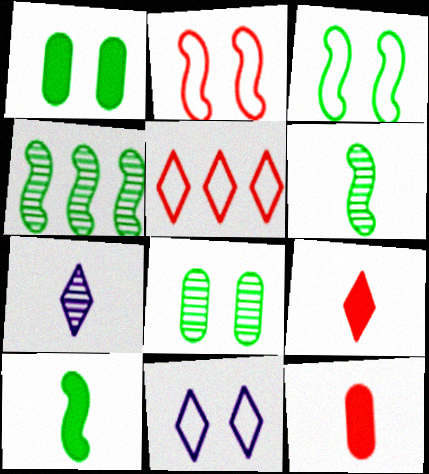[[3, 4, 10], 
[4, 11, 12]]